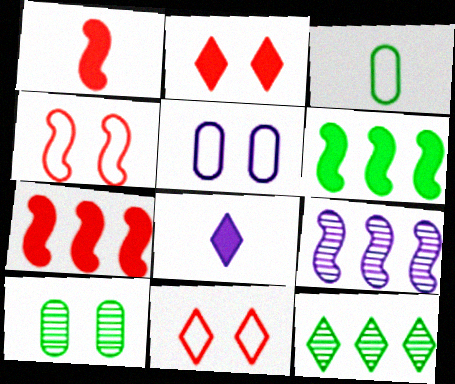[[1, 5, 12], 
[2, 3, 9], 
[5, 8, 9], 
[8, 11, 12]]